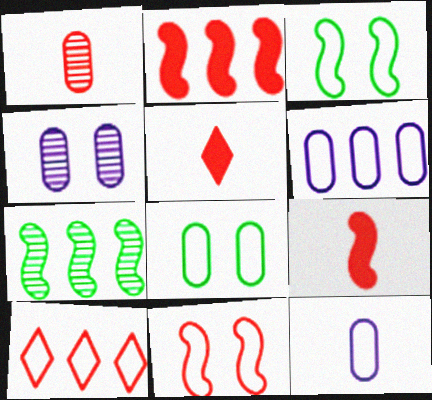[[3, 10, 12]]